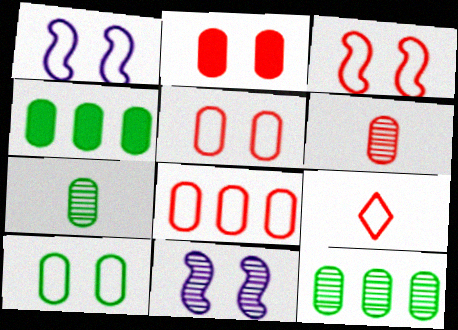[[2, 6, 8], 
[3, 8, 9], 
[4, 7, 10], 
[4, 9, 11]]